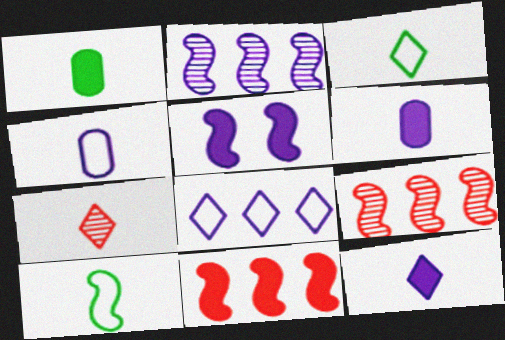[[3, 7, 12], 
[5, 9, 10], 
[6, 7, 10]]